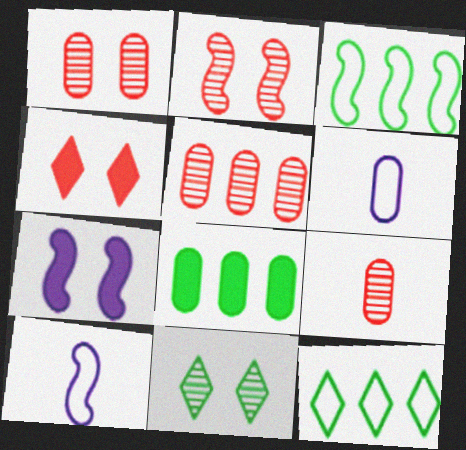[[1, 5, 9], 
[1, 6, 8], 
[7, 9, 12]]